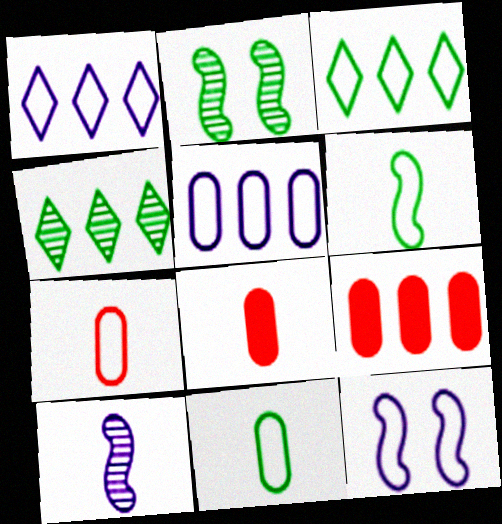[[1, 2, 8], 
[3, 7, 12], 
[4, 8, 12]]